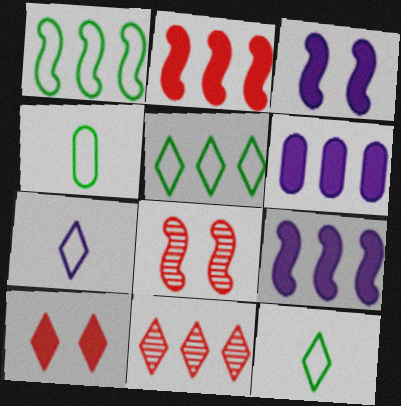[[1, 6, 11], 
[3, 4, 11], 
[6, 8, 12]]